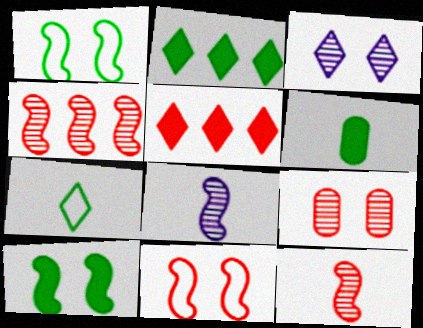[[2, 6, 10], 
[3, 5, 7]]